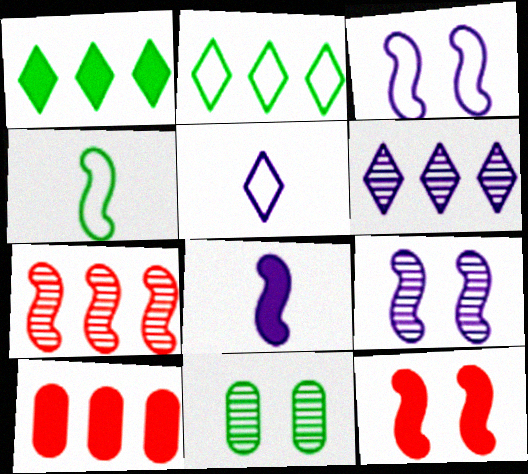[[1, 4, 11]]